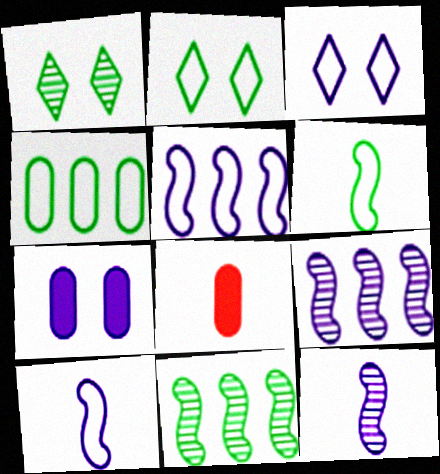[[1, 5, 8], 
[2, 4, 6], 
[2, 8, 9], 
[3, 8, 11]]